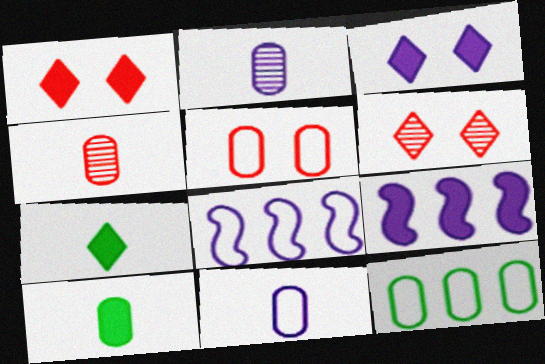[[1, 9, 10], 
[2, 3, 8], 
[4, 10, 11], 
[5, 11, 12], 
[6, 8, 10]]